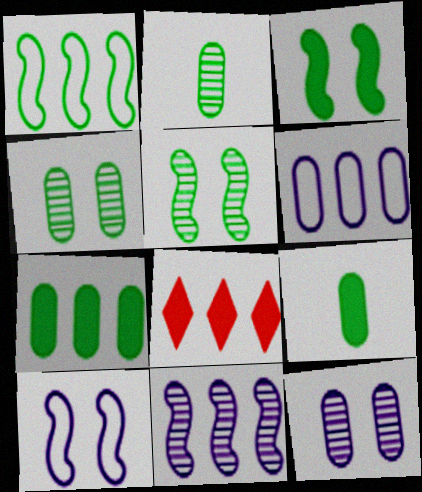[[2, 8, 10]]